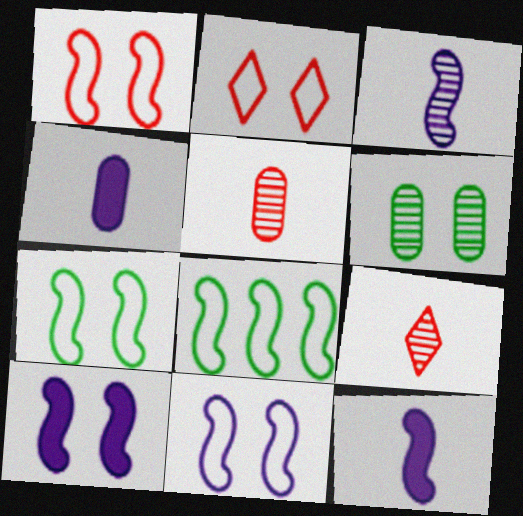[[1, 7, 11], 
[2, 6, 10]]